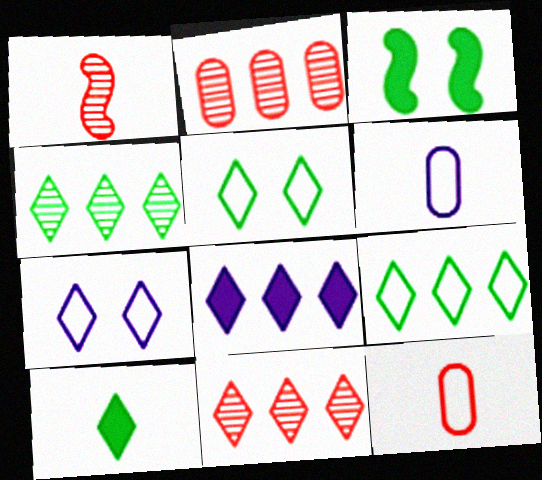[[1, 6, 10], 
[3, 6, 11], 
[4, 5, 10], 
[7, 10, 11], 
[8, 9, 11]]